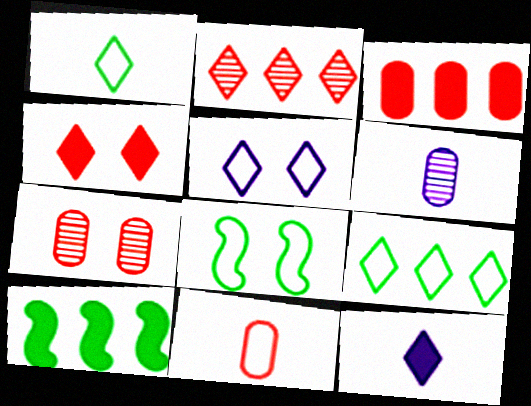[[3, 7, 11]]